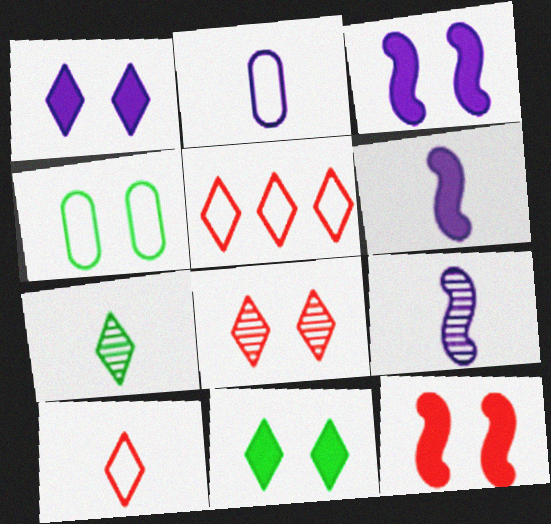[[1, 5, 7], 
[3, 4, 8]]